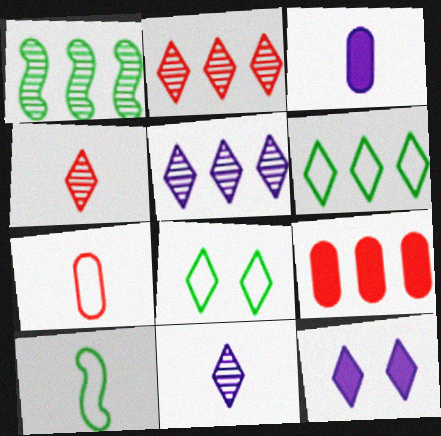[[1, 7, 12], 
[3, 4, 10], 
[4, 6, 12]]